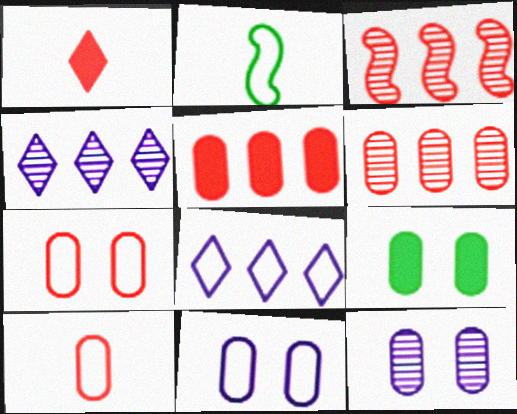[[1, 3, 7], 
[2, 7, 8], 
[7, 9, 12]]